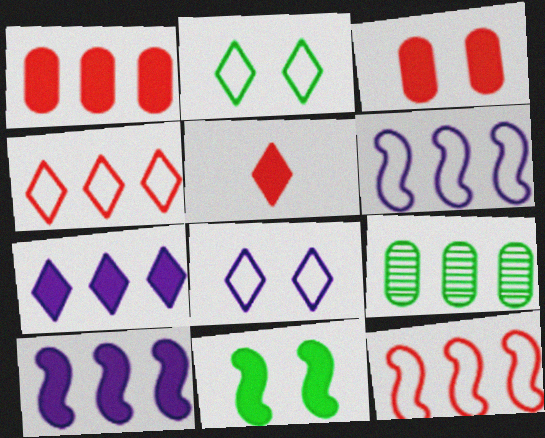[[4, 9, 10], 
[7, 9, 12]]